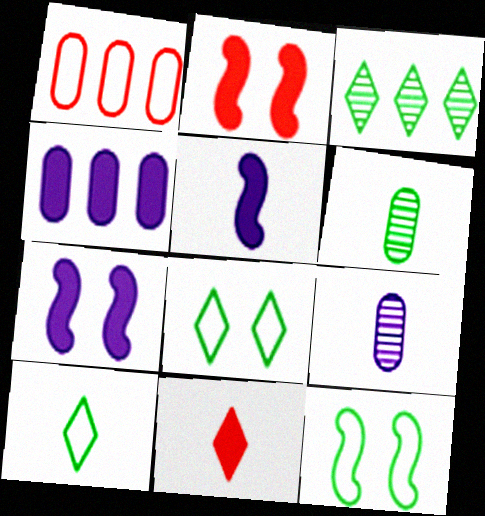[]